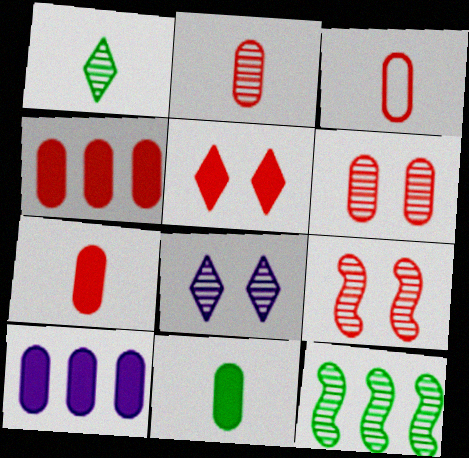[[2, 3, 7], 
[2, 8, 12], 
[3, 4, 6]]